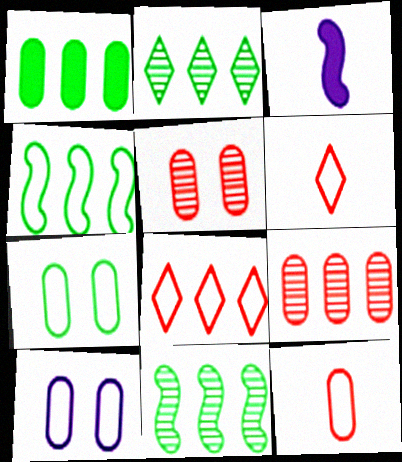[[1, 2, 4], 
[4, 6, 10]]